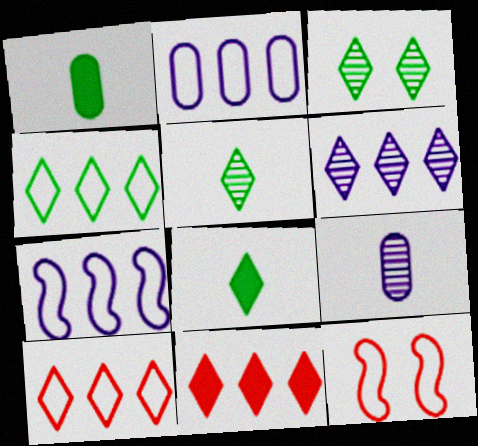[[1, 6, 12], 
[3, 4, 8], 
[4, 6, 11]]